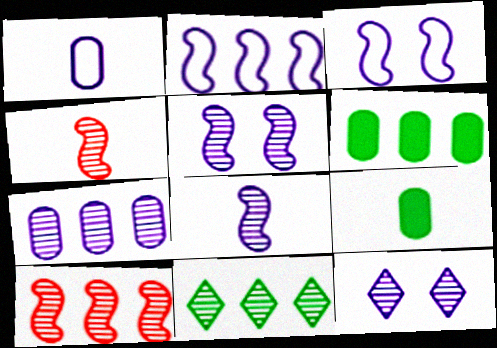[[7, 8, 12], 
[7, 10, 11]]